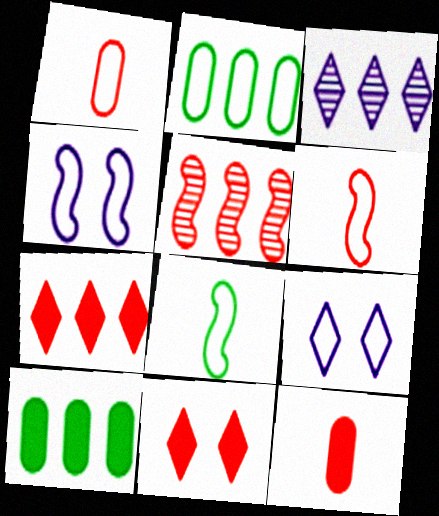[[1, 5, 11], 
[2, 6, 9]]